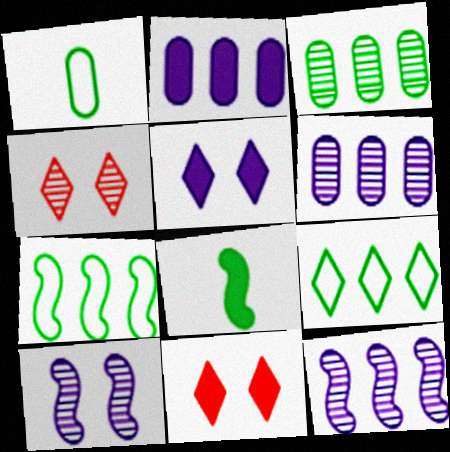[[1, 11, 12], 
[2, 8, 11]]